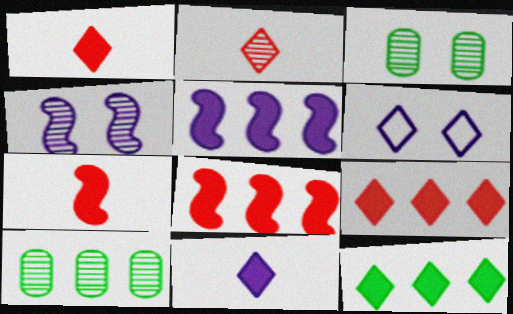[[2, 4, 10], 
[2, 6, 12], 
[6, 7, 10]]